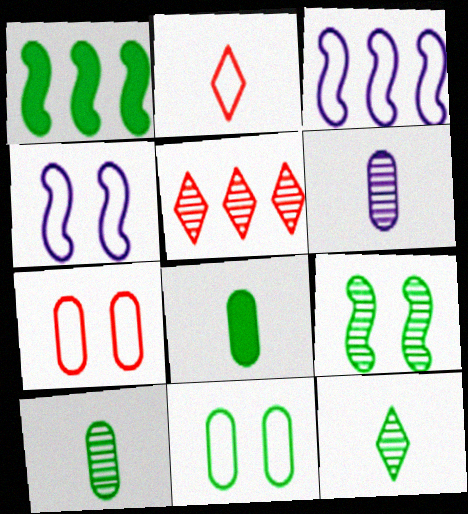[[1, 11, 12], 
[2, 3, 11], 
[4, 5, 8], 
[5, 6, 9]]